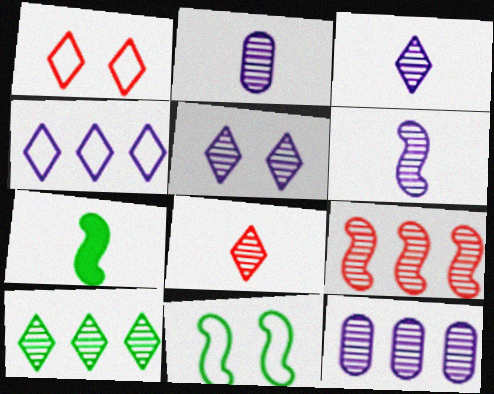[[1, 7, 12], 
[2, 3, 6], 
[5, 6, 12], 
[5, 8, 10], 
[9, 10, 12]]